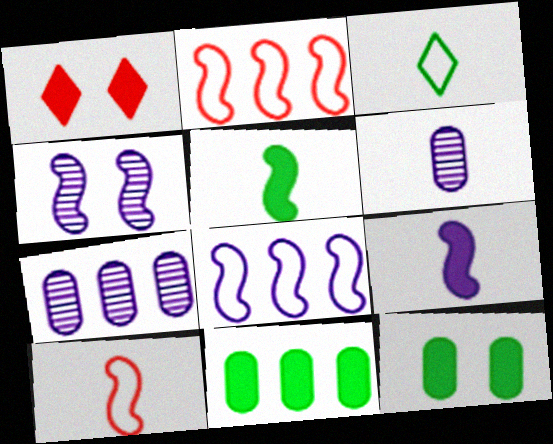[[1, 9, 11], 
[2, 4, 5], 
[4, 8, 9]]